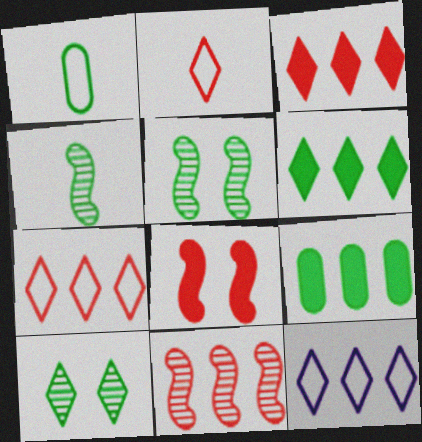[[1, 5, 6], 
[9, 11, 12]]